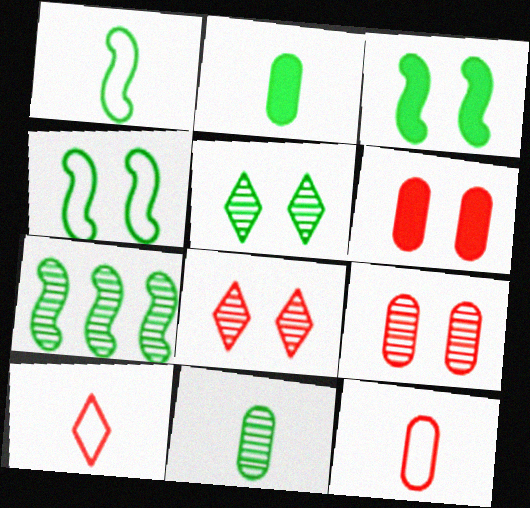[[1, 3, 7], 
[5, 7, 11]]